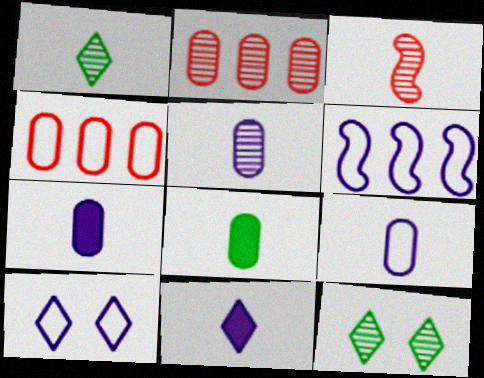[[1, 3, 5], 
[5, 7, 9], 
[6, 9, 10]]